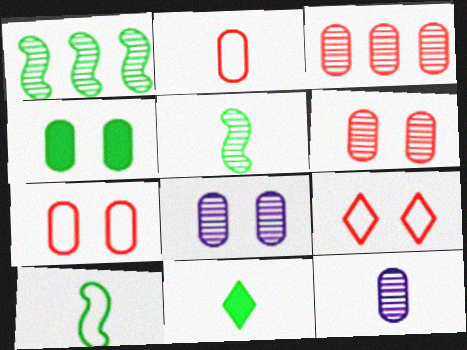[[4, 7, 8]]